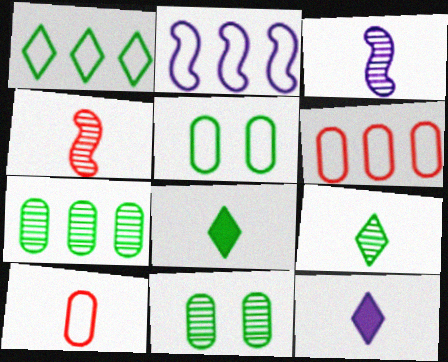[[1, 2, 6], 
[3, 8, 10]]